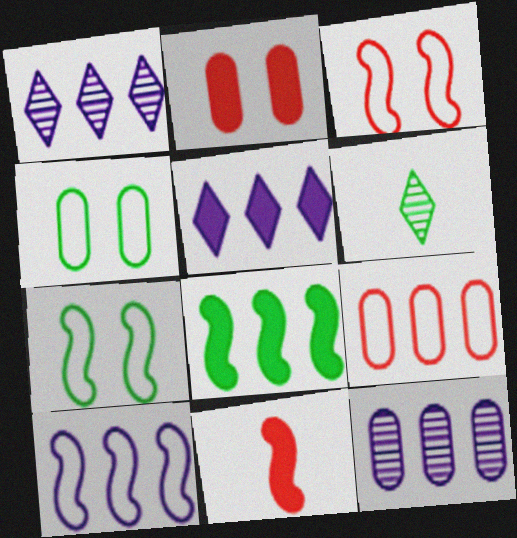[[1, 4, 11], 
[1, 8, 9], 
[2, 6, 10], 
[4, 6, 8], 
[5, 10, 12]]